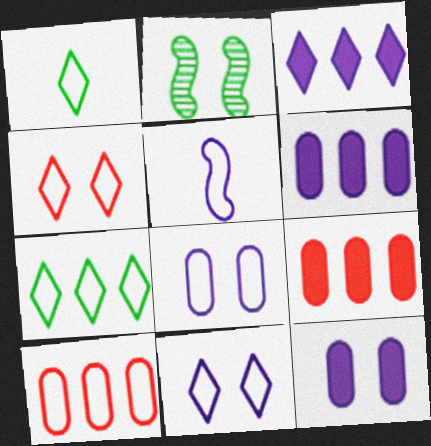[[2, 4, 12]]